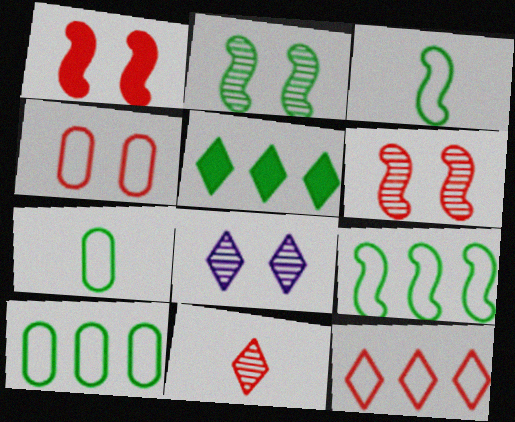[[2, 5, 7]]